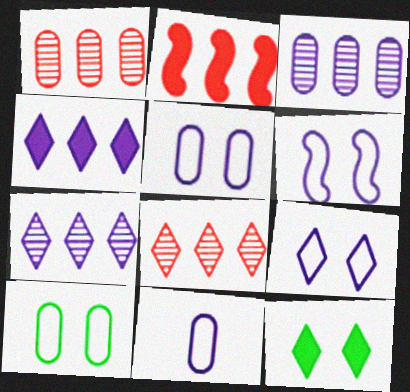[[5, 6, 9]]